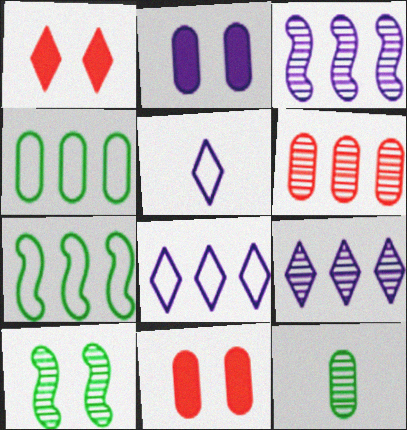[[2, 3, 5]]